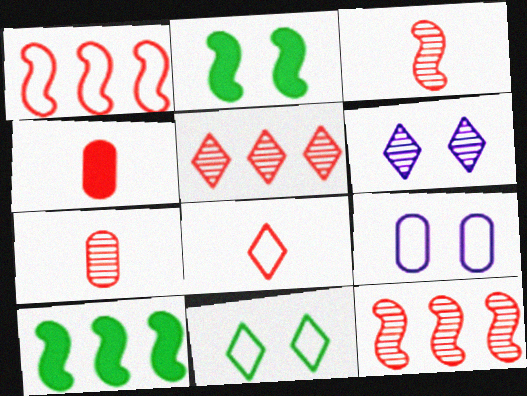[[3, 4, 8]]